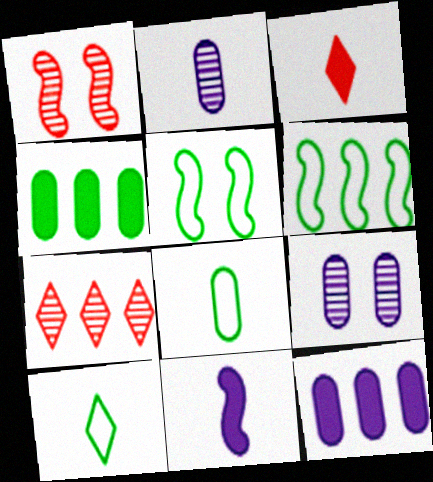[[1, 6, 11], 
[1, 10, 12], 
[3, 6, 9], 
[6, 7, 12]]